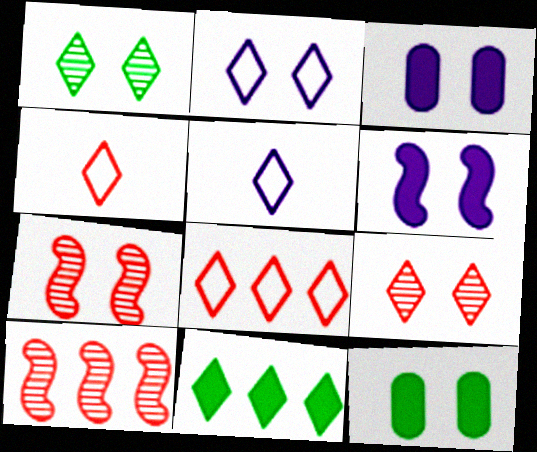[[2, 7, 12], 
[5, 9, 11], 
[5, 10, 12]]